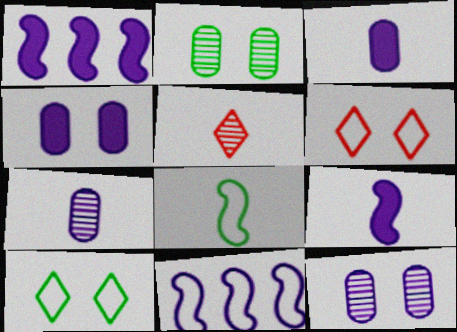[[3, 5, 8]]